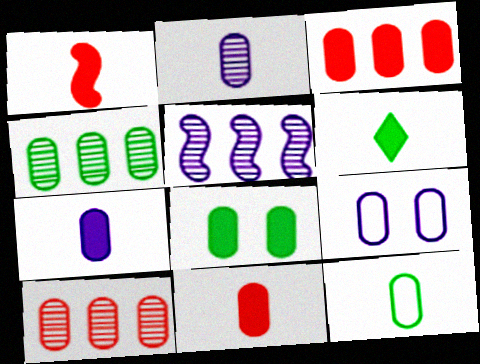[[1, 6, 7], 
[2, 11, 12], 
[3, 7, 8], 
[4, 8, 12], 
[4, 9, 11]]